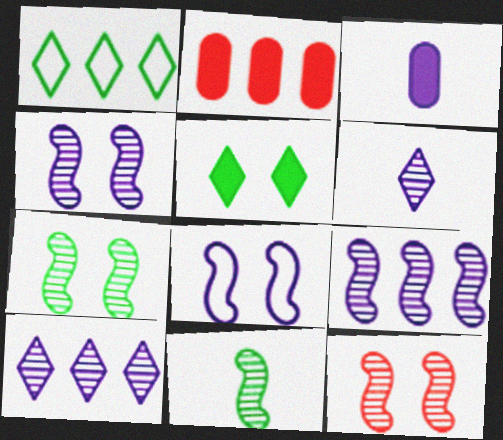[[1, 2, 9], 
[1, 3, 12], 
[3, 8, 10], 
[4, 7, 12], 
[9, 11, 12]]